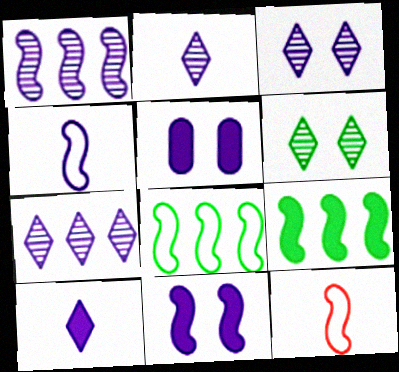[[1, 4, 11], 
[2, 3, 7], 
[4, 5, 7]]